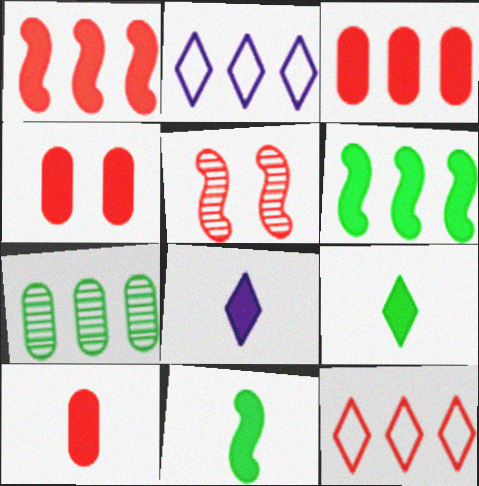[[1, 2, 7], 
[3, 4, 10], 
[4, 6, 8], 
[5, 10, 12], 
[8, 10, 11]]